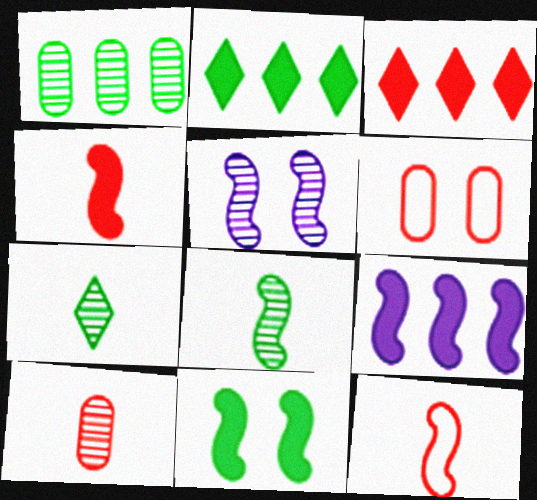[[4, 9, 11], 
[6, 7, 9]]